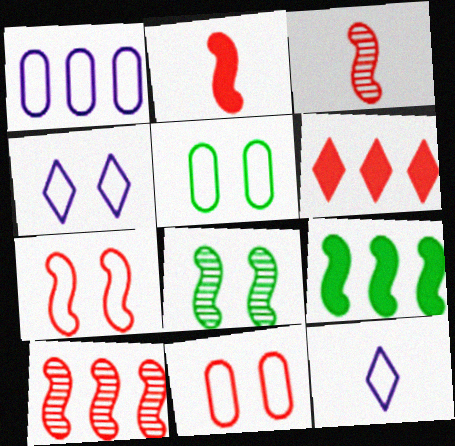[[2, 7, 10], 
[3, 6, 11], 
[4, 5, 7]]